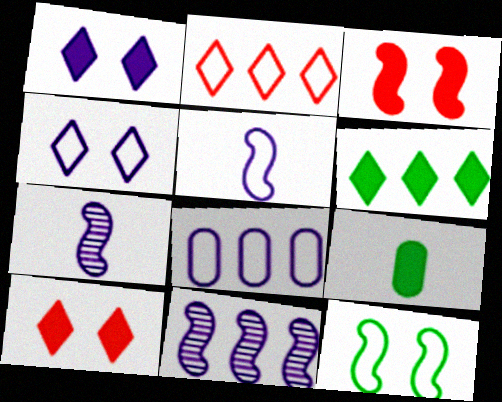[[1, 7, 8], 
[4, 5, 8]]